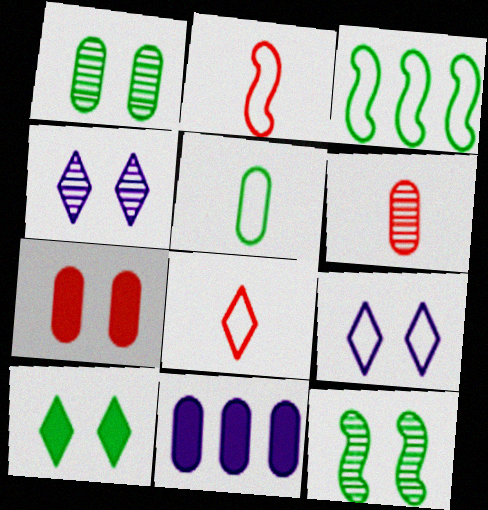[[7, 9, 12], 
[8, 11, 12]]